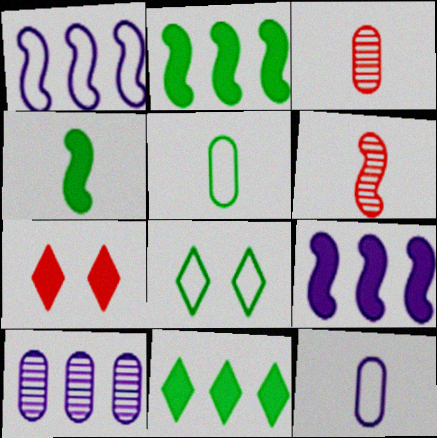[[3, 8, 9]]